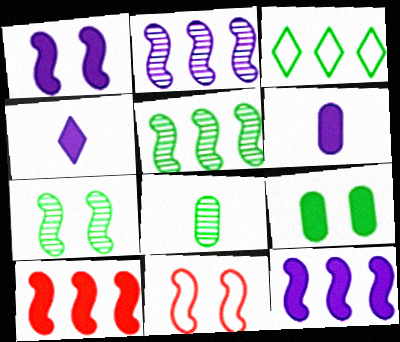[[1, 7, 11], 
[4, 9, 10]]